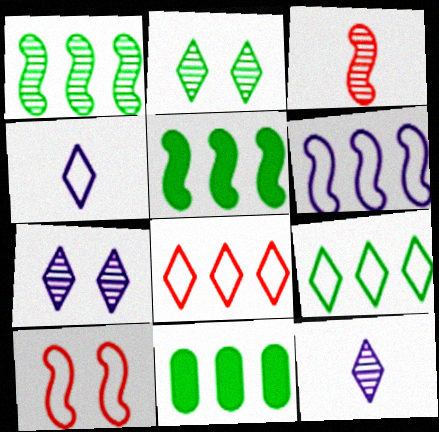[[1, 9, 11], 
[10, 11, 12]]